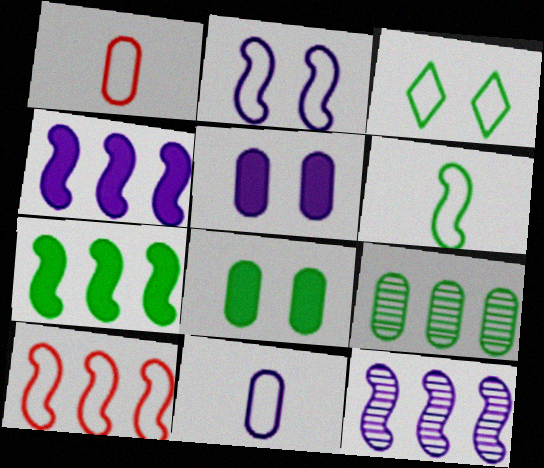[[1, 5, 9], 
[2, 6, 10], 
[3, 10, 11], 
[7, 10, 12]]